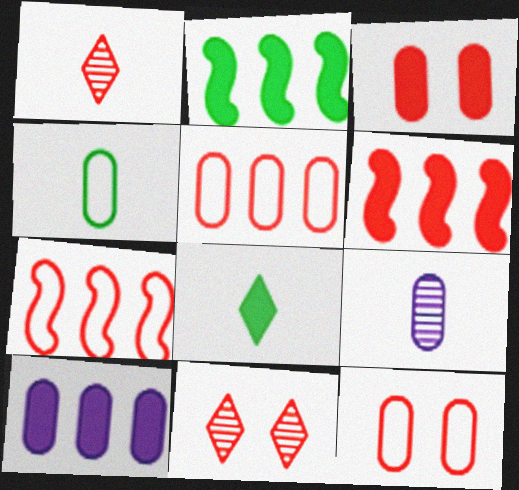[[1, 3, 7], 
[1, 6, 12]]